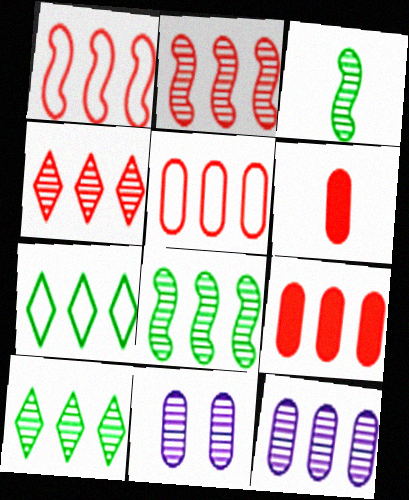[[1, 4, 9], 
[2, 10, 12], 
[3, 4, 11], 
[4, 8, 12]]